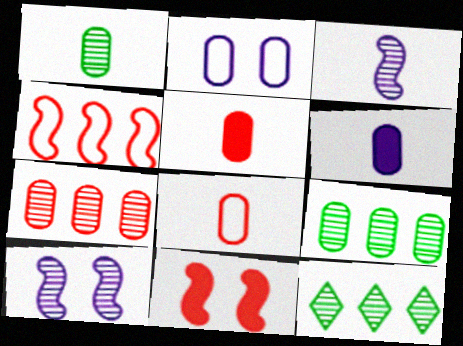[[1, 6, 8], 
[2, 5, 9]]